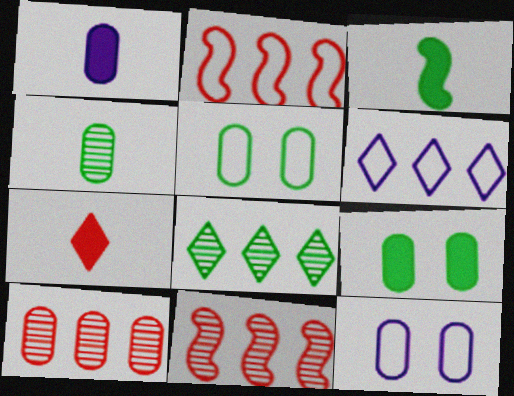[[1, 3, 7], 
[1, 5, 10], 
[3, 5, 8]]